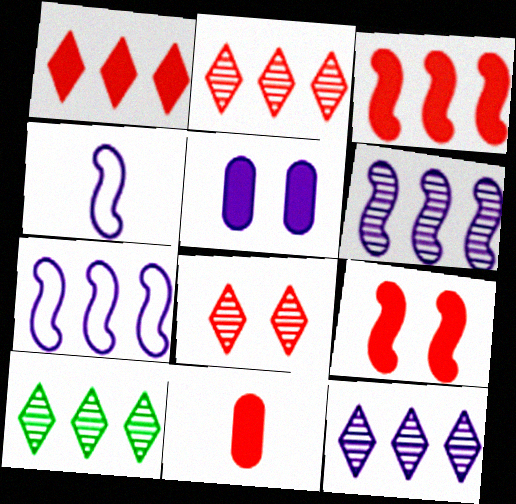[[1, 9, 11], 
[2, 10, 12], 
[4, 5, 12]]